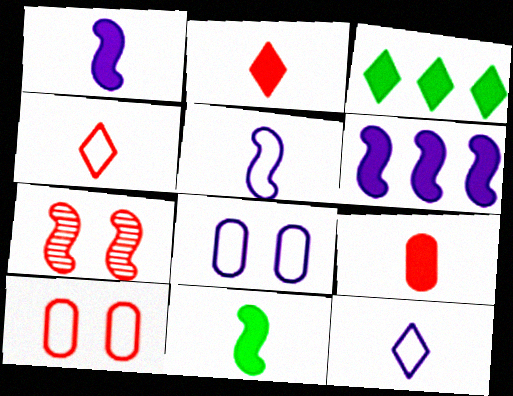[]